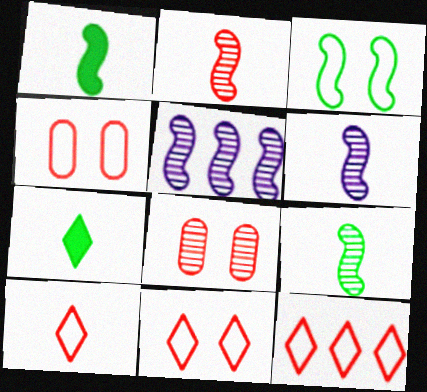[[2, 6, 9], 
[4, 5, 7], 
[10, 11, 12]]